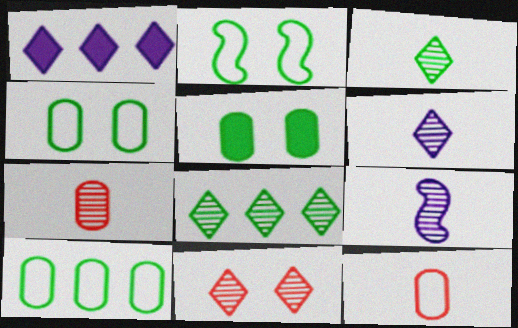[[1, 2, 7], 
[3, 7, 9], 
[6, 8, 11]]